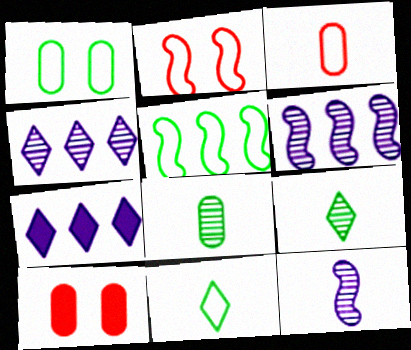[[1, 5, 11], 
[2, 7, 8], 
[6, 10, 11]]